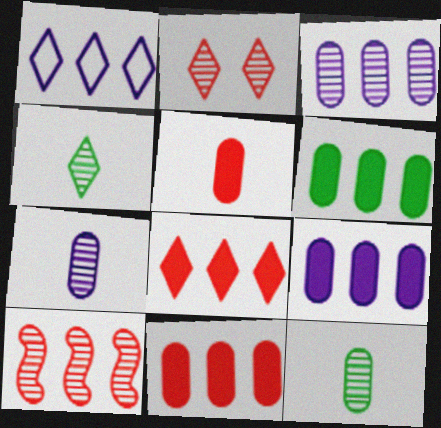[[1, 6, 10], 
[6, 9, 11]]